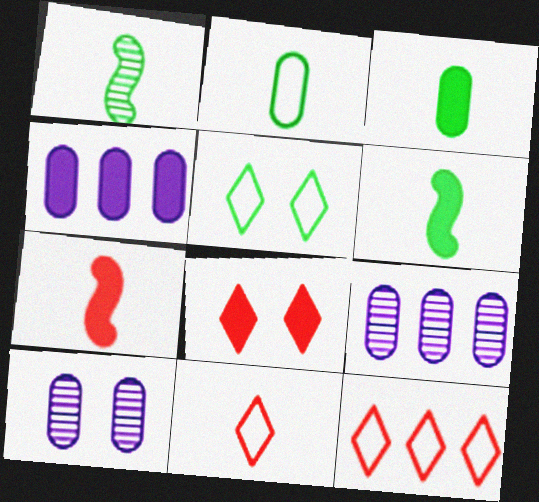[[4, 6, 8], 
[5, 7, 9], 
[6, 10, 12]]